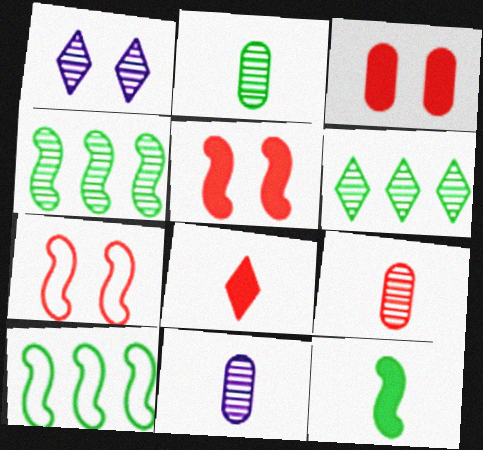[[1, 4, 9], 
[2, 9, 11]]